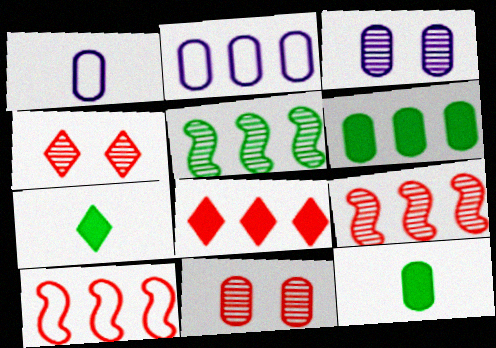[[1, 6, 11], 
[2, 5, 8], 
[2, 11, 12], 
[3, 7, 10]]